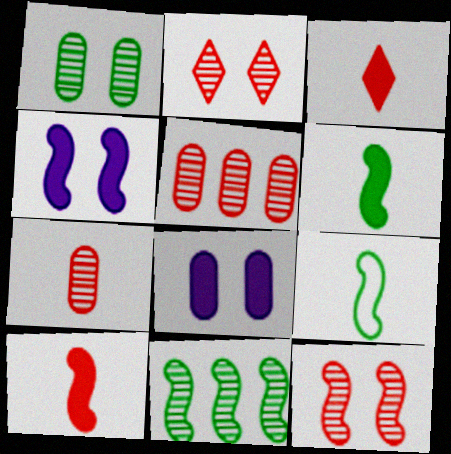[]